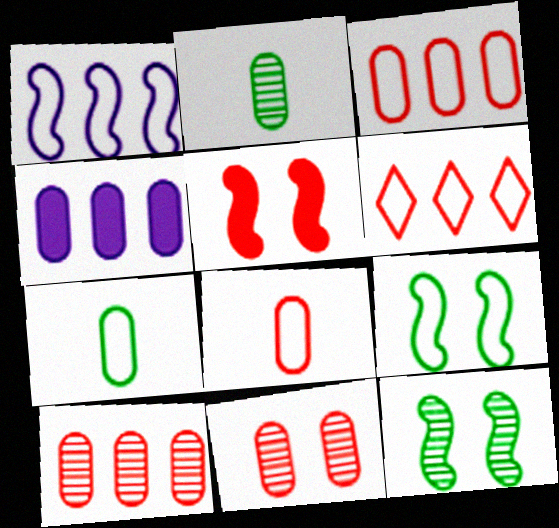[[4, 7, 11]]